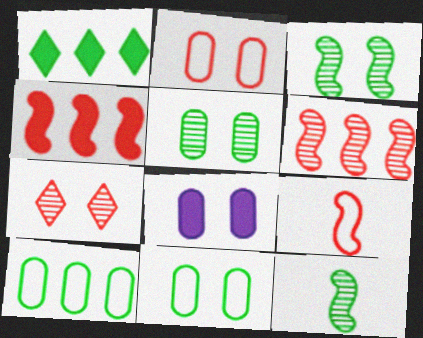[[1, 11, 12], 
[2, 5, 8]]